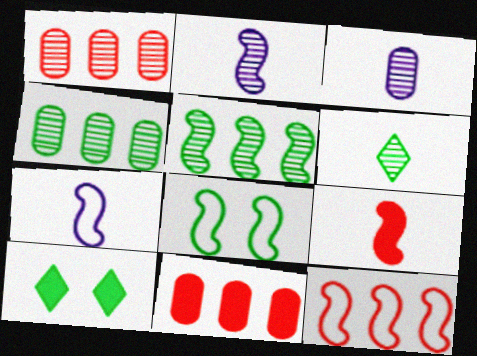[[1, 7, 10], 
[3, 10, 12], 
[7, 8, 12]]